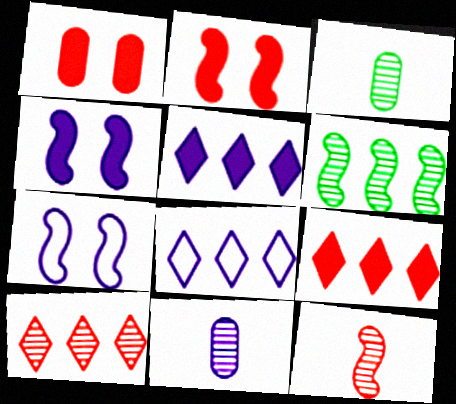[[2, 3, 8], 
[3, 7, 9], 
[4, 8, 11], 
[5, 7, 11]]